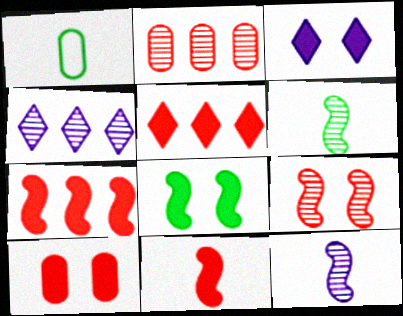[[3, 8, 10], 
[5, 10, 11]]